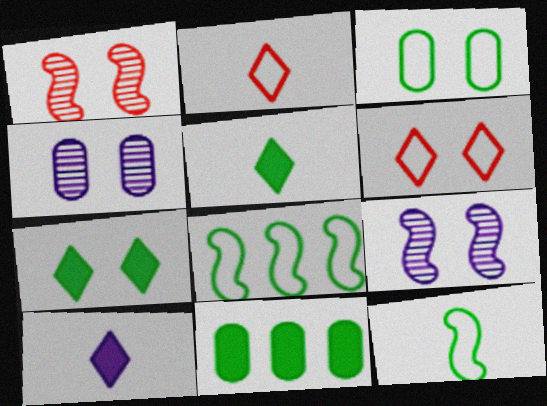[[2, 9, 11]]